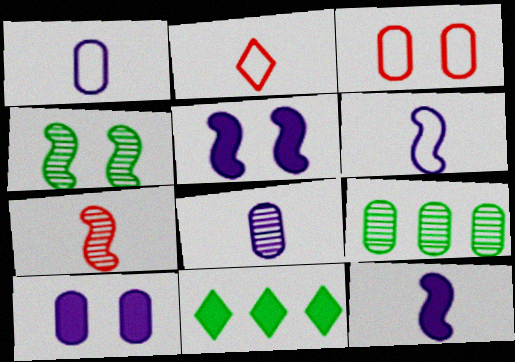[[2, 5, 9]]